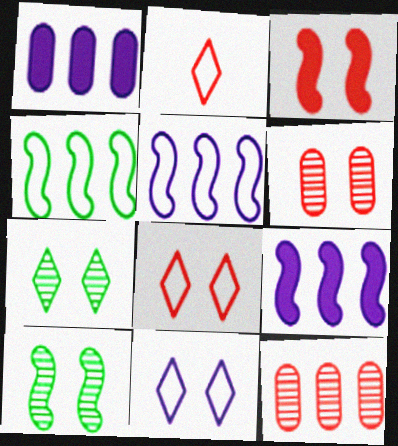[[1, 2, 10], 
[2, 3, 12], 
[3, 6, 8]]